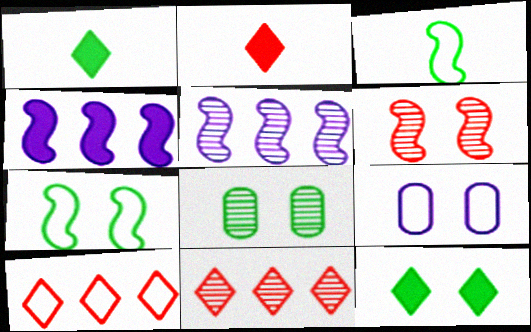[[3, 4, 6], 
[3, 9, 10], 
[6, 9, 12], 
[7, 8, 12]]